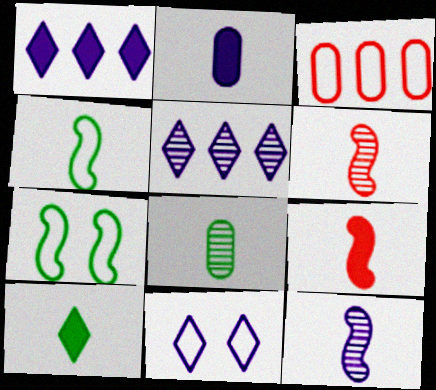[[2, 9, 10], 
[3, 4, 11], 
[4, 8, 10], 
[4, 9, 12]]